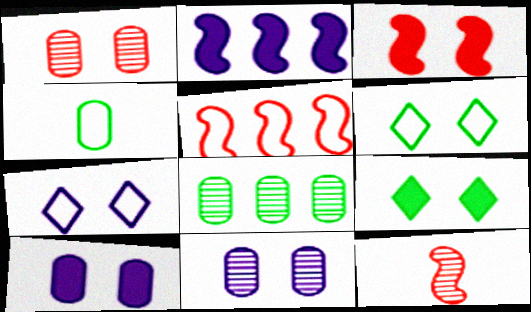[[3, 5, 12], 
[3, 6, 11], 
[3, 9, 10], 
[4, 5, 7]]